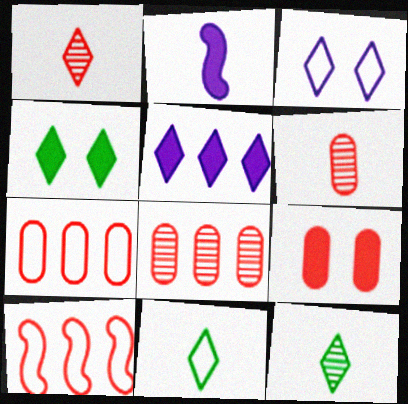[[1, 9, 10], 
[2, 6, 11], 
[6, 7, 9]]